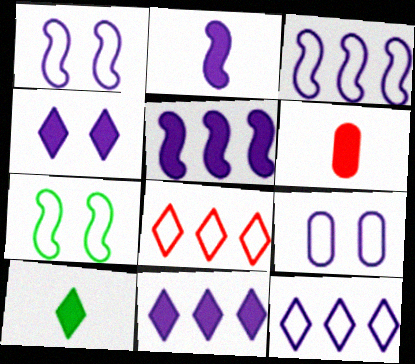[[2, 6, 10]]